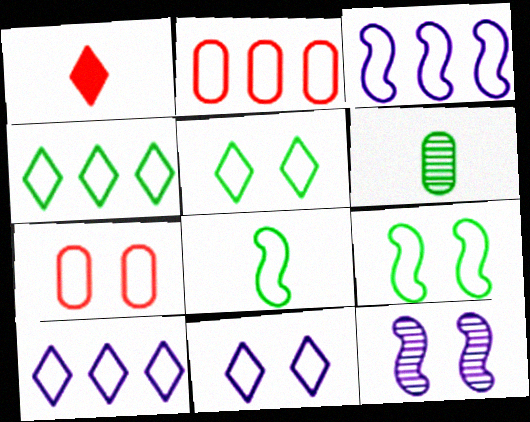[[2, 3, 4], 
[2, 8, 11], 
[7, 8, 10], 
[7, 9, 11]]